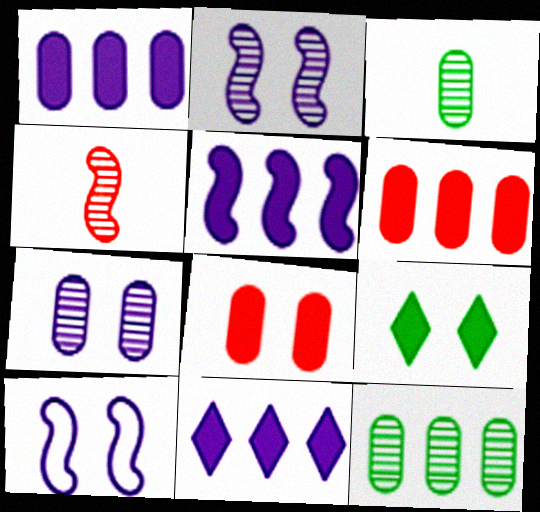[[1, 5, 11]]